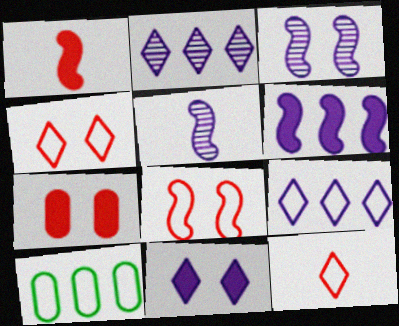[]